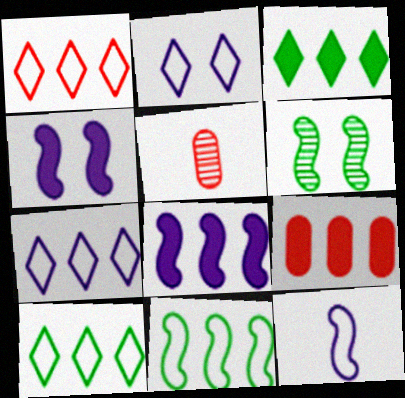[[1, 7, 10], 
[3, 8, 9], 
[4, 5, 10]]